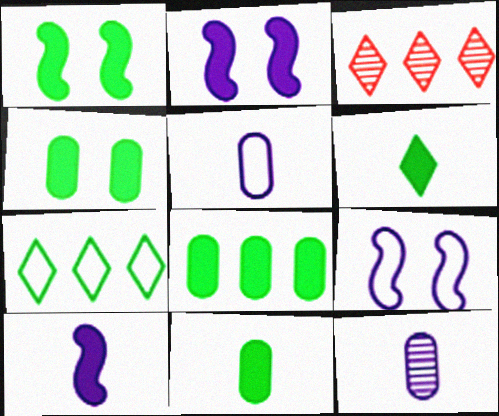[[1, 3, 5], 
[1, 6, 8], 
[3, 9, 11], 
[4, 8, 11]]